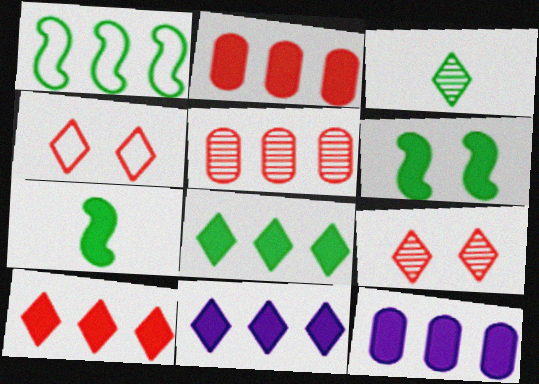[[1, 5, 11], 
[3, 4, 11], 
[8, 10, 11]]